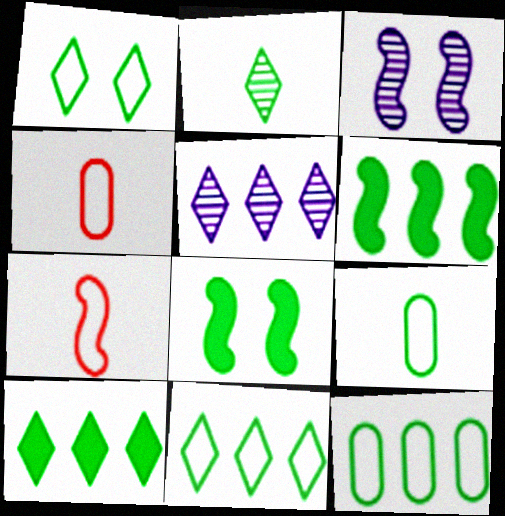[[1, 2, 10], 
[2, 8, 12], 
[3, 4, 10], 
[3, 6, 7], 
[4, 5, 8]]